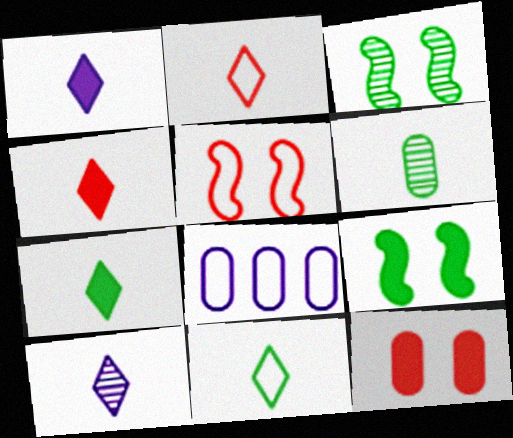[[1, 4, 7], 
[2, 7, 10], 
[3, 4, 8], 
[4, 10, 11], 
[5, 8, 11], 
[6, 8, 12]]